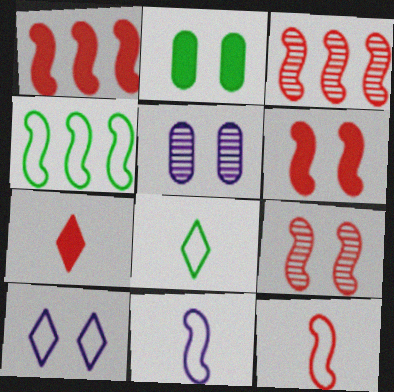[[1, 5, 8], 
[1, 9, 12], 
[2, 9, 10], 
[3, 6, 12], 
[4, 5, 7]]